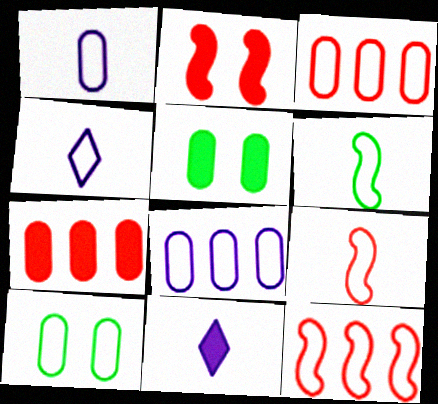[[1, 3, 10], 
[4, 10, 12]]